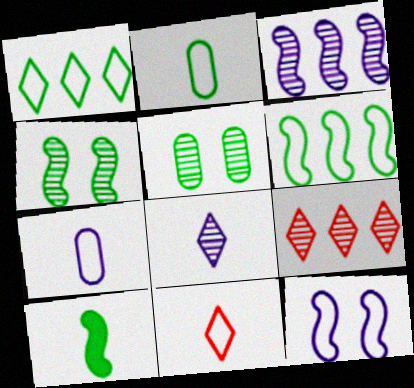[[1, 5, 10], 
[4, 6, 10]]